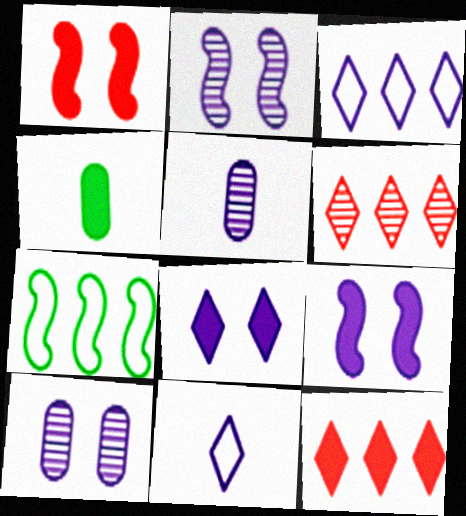[[3, 5, 9], 
[4, 9, 12]]